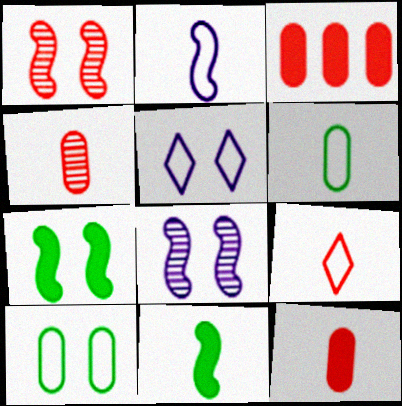[[1, 3, 9], 
[2, 6, 9]]